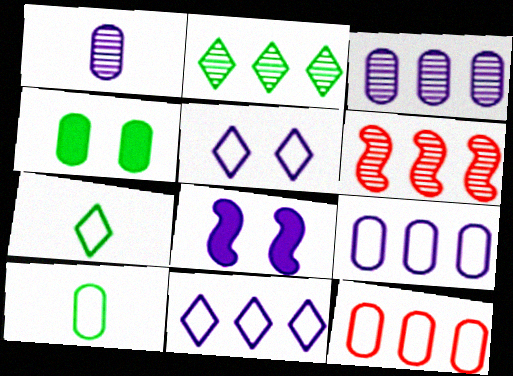[[1, 4, 12], 
[1, 8, 11], 
[2, 3, 6]]